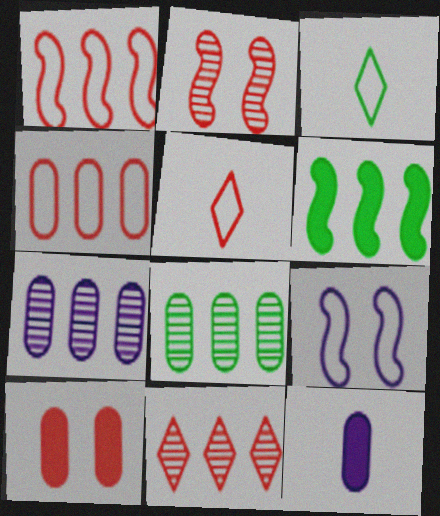[[3, 4, 9]]